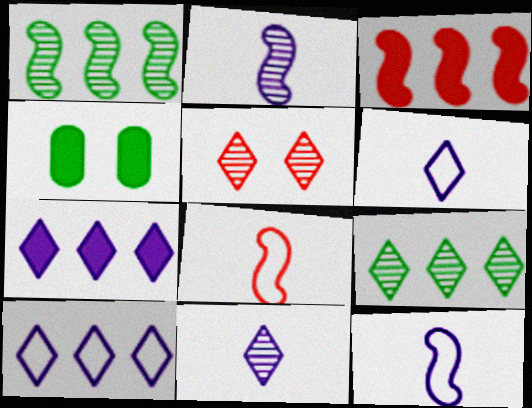[[5, 9, 11]]